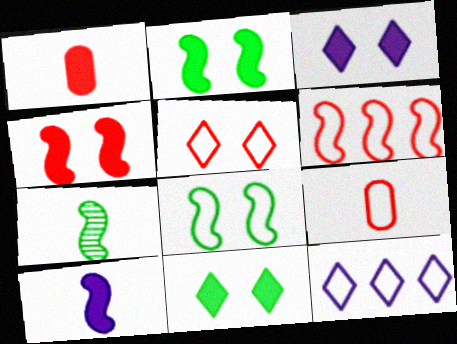[[5, 6, 9], 
[8, 9, 12]]